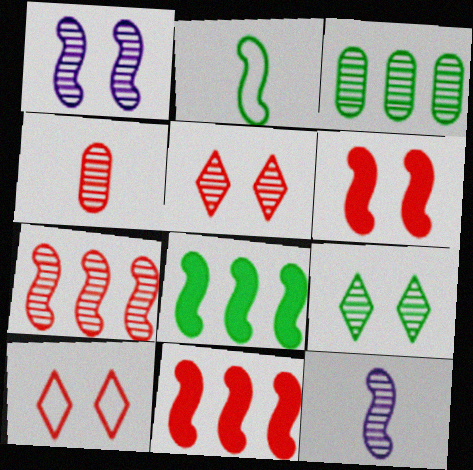[[1, 2, 11], 
[3, 5, 12], 
[4, 5, 7], 
[4, 10, 11]]